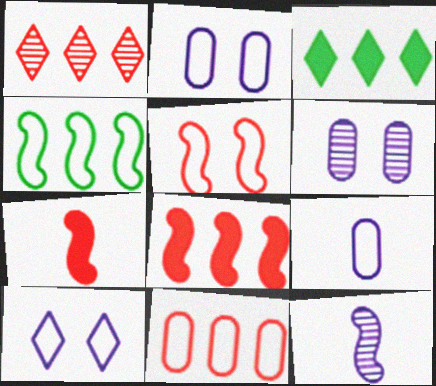[[1, 8, 11]]